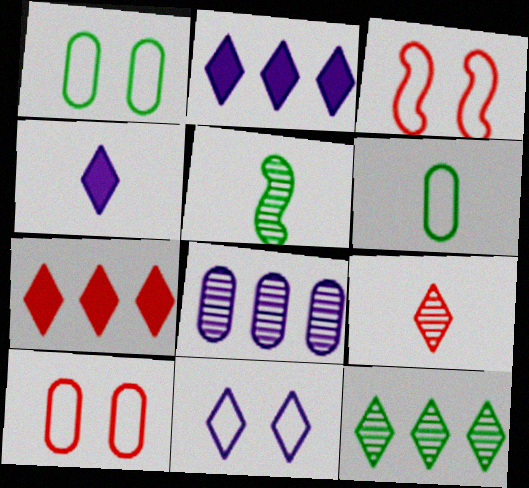[[1, 3, 11], 
[2, 5, 10]]